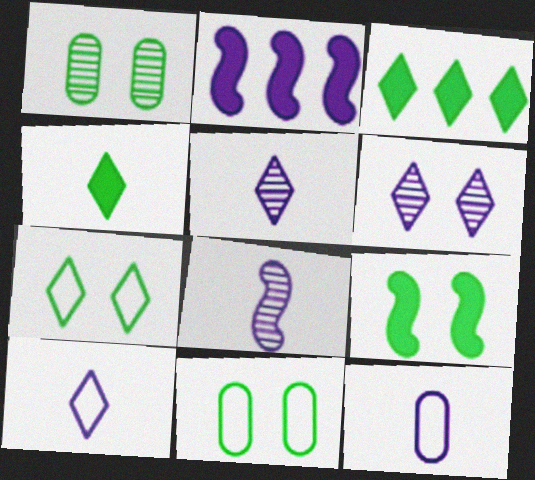[[1, 7, 9], 
[2, 6, 12]]